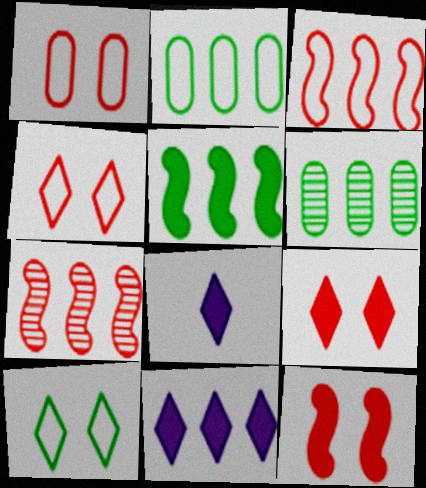[[2, 7, 11], 
[3, 6, 11]]